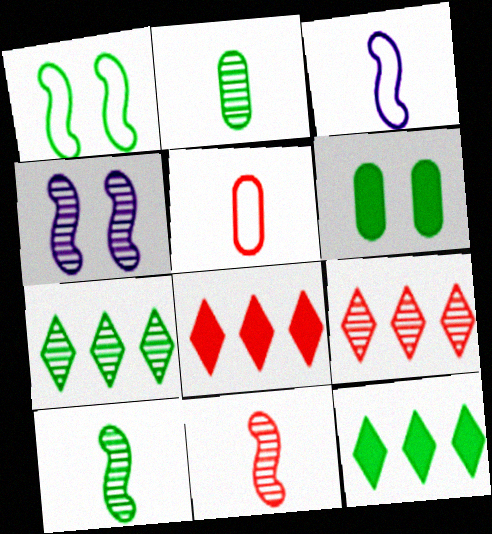[[1, 2, 12], 
[2, 4, 9], 
[3, 6, 9], 
[4, 5, 12]]